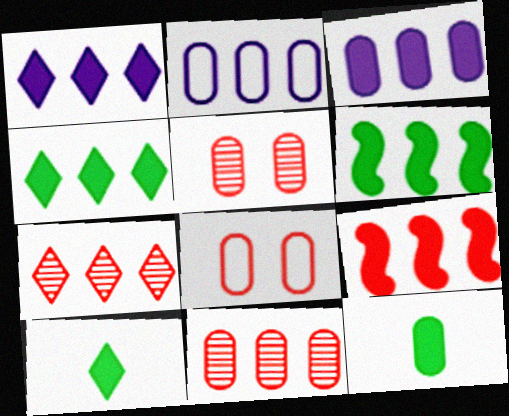[[2, 5, 12], 
[2, 6, 7], 
[3, 4, 9]]